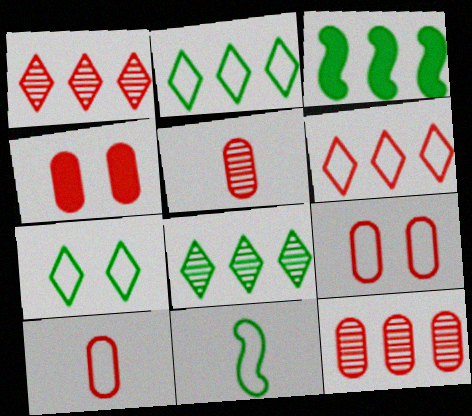[[4, 10, 12]]